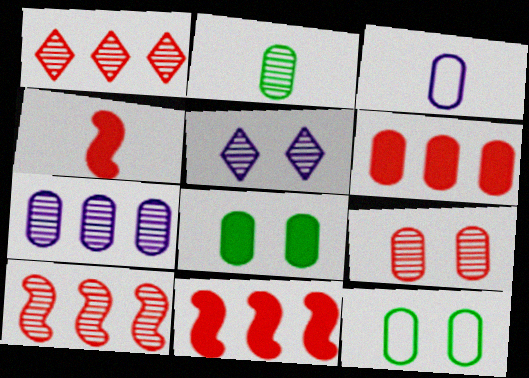[[2, 5, 10], 
[2, 7, 9]]